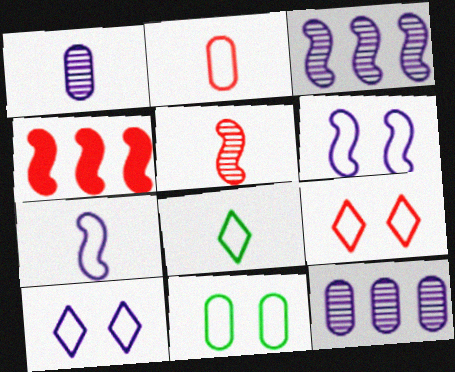[[2, 7, 8], 
[6, 9, 11]]